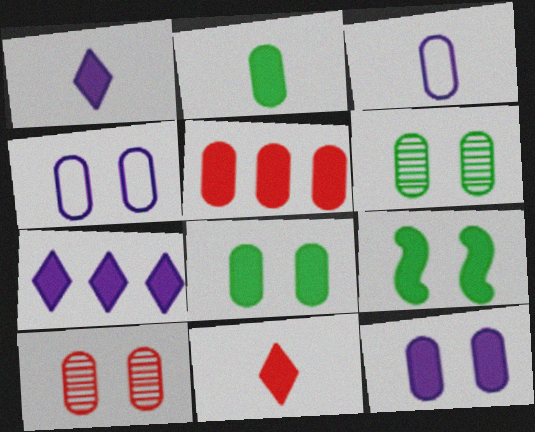[[1, 5, 9], 
[2, 5, 12], 
[3, 5, 6], 
[4, 8, 10]]